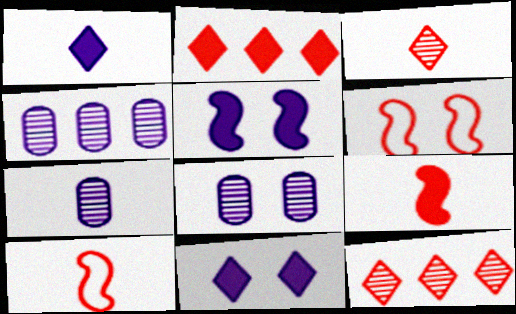[[4, 7, 8]]